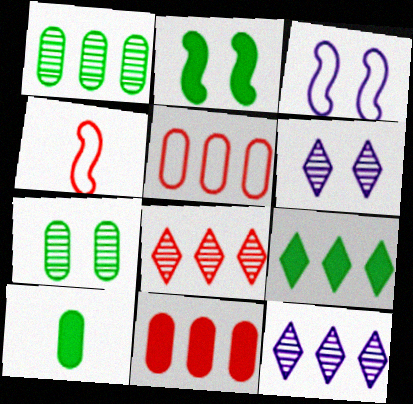[[2, 9, 10], 
[3, 8, 10]]